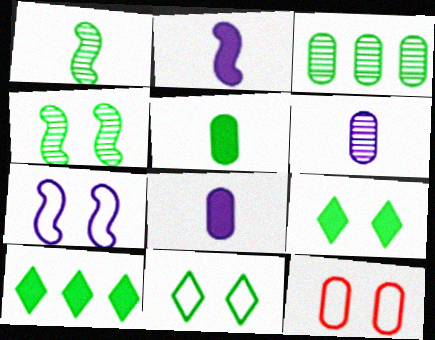[[3, 8, 12], 
[7, 11, 12]]